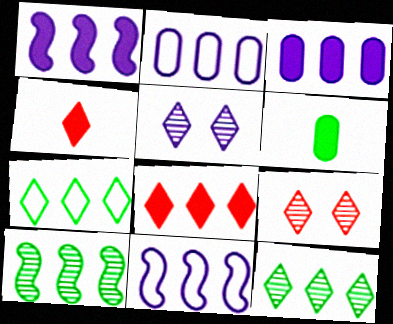[[2, 8, 10], 
[4, 5, 7], 
[6, 9, 11]]